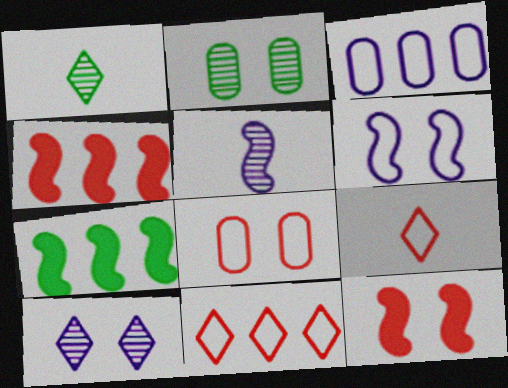[[1, 3, 12]]